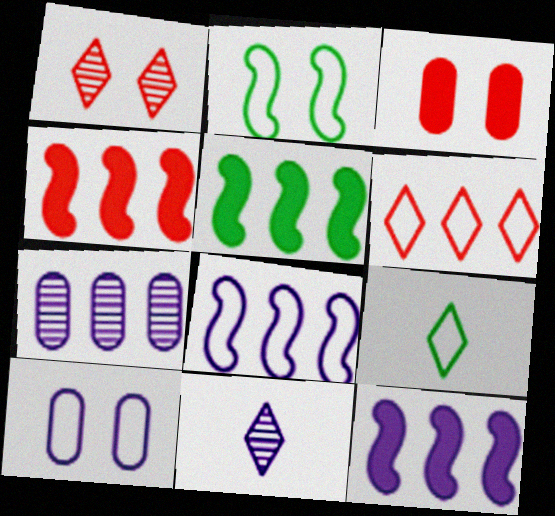[[4, 5, 12], 
[5, 6, 7], 
[10, 11, 12]]